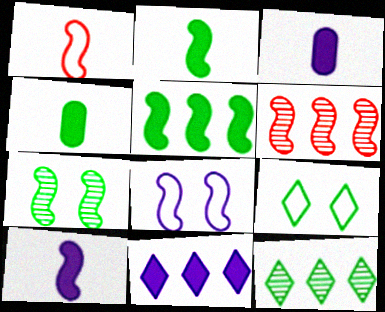[[2, 6, 8], 
[3, 6, 9]]